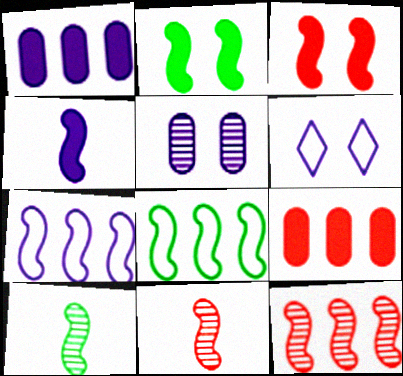[[2, 7, 11], 
[2, 8, 10], 
[3, 7, 10], 
[6, 9, 10]]